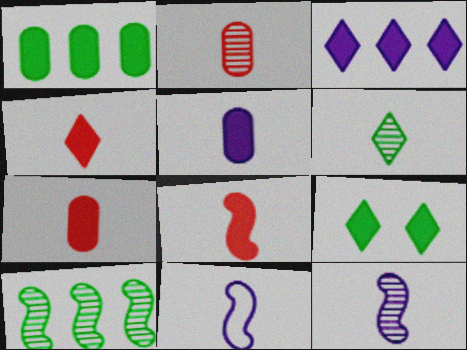[[2, 6, 12], 
[3, 4, 9], 
[4, 7, 8], 
[6, 7, 11]]